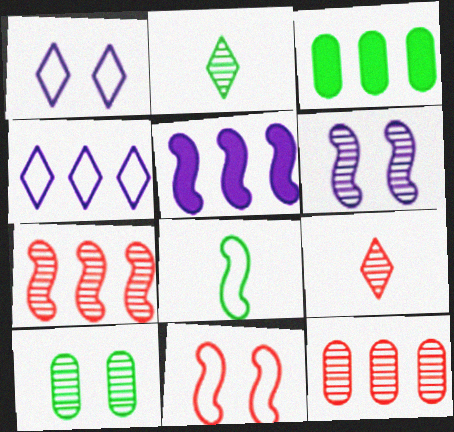[[2, 6, 12], 
[3, 4, 7]]